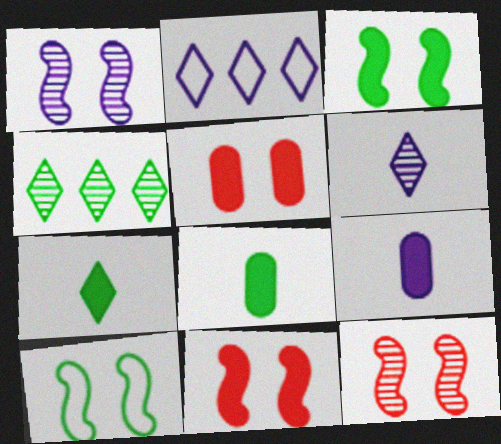[[1, 2, 9], 
[1, 10, 11], 
[2, 8, 12], 
[4, 8, 10]]